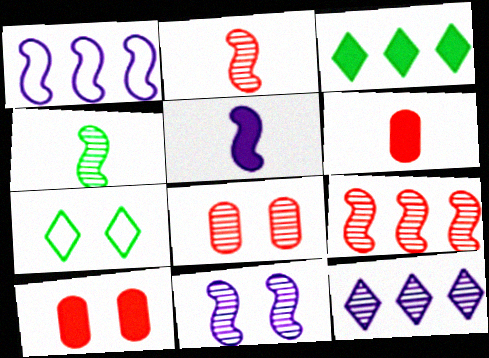[[1, 5, 11], 
[3, 5, 10], 
[4, 8, 12], 
[4, 9, 11], 
[7, 10, 11]]